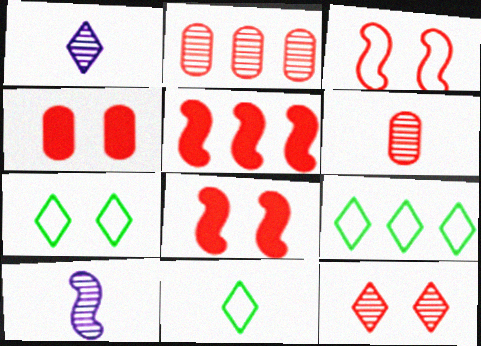[[3, 4, 12], 
[4, 9, 10], 
[7, 9, 11]]